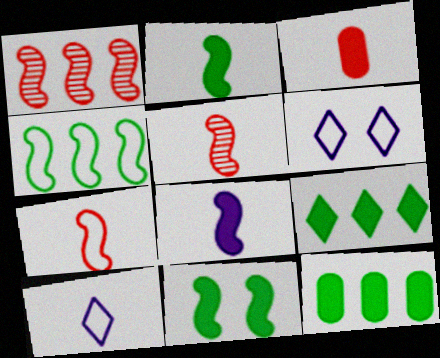[[5, 6, 12]]